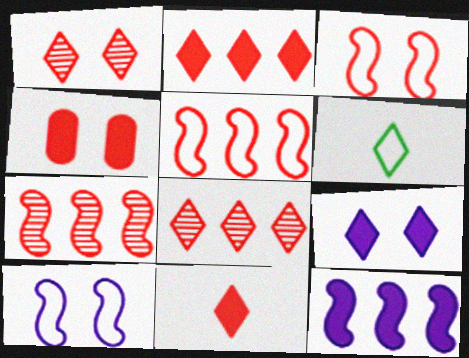[[1, 3, 4], 
[6, 8, 9]]